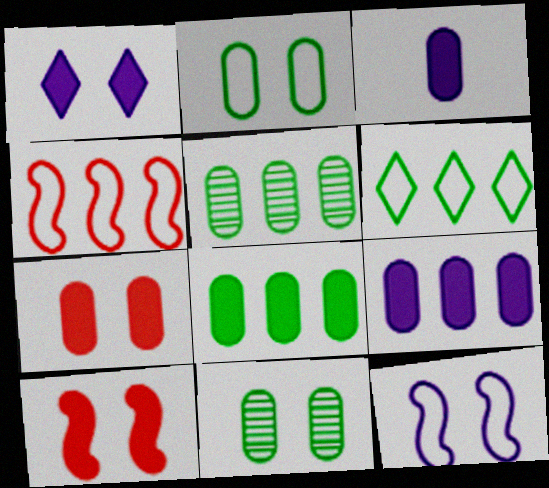[[3, 7, 8]]